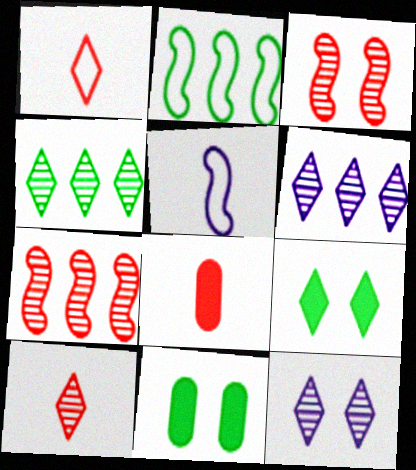[[1, 6, 9], 
[2, 8, 12], 
[4, 10, 12]]